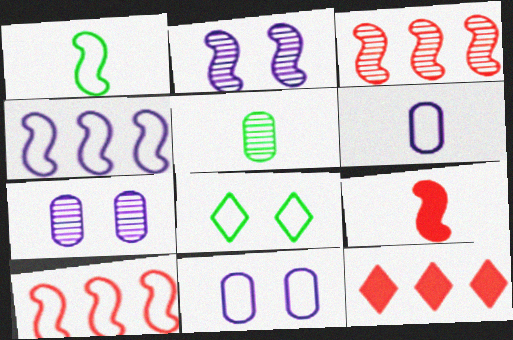[[1, 7, 12], 
[6, 8, 10]]